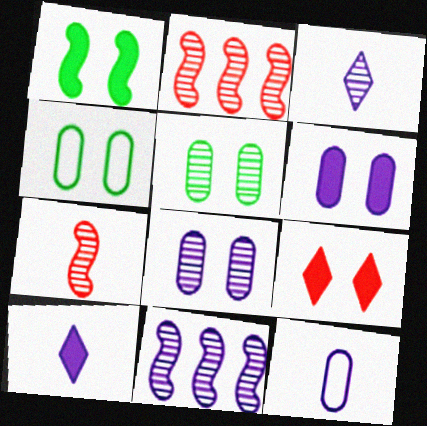[[1, 6, 9], 
[2, 3, 5], 
[2, 4, 10], 
[3, 8, 11]]